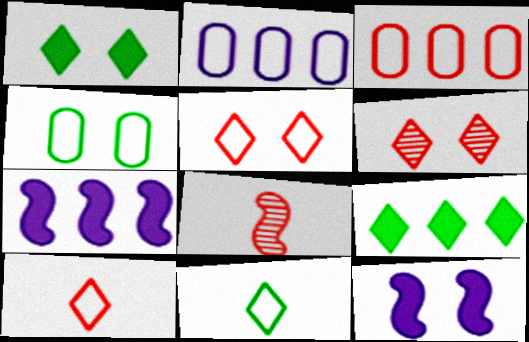[[1, 2, 8], 
[4, 6, 12]]